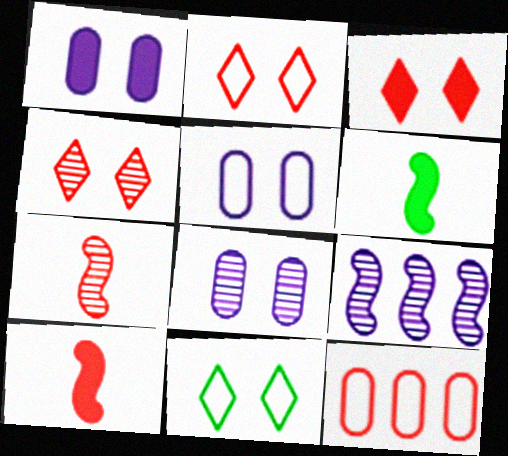[[1, 5, 8], 
[2, 3, 4], 
[3, 7, 12], 
[4, 10, 12]]